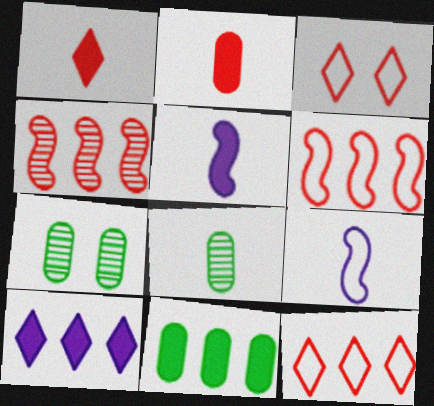[[1, 8, 9], 
[2, 3, 4], 
[5, 7, 12]]